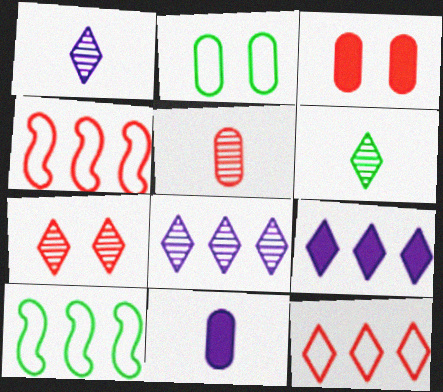[[1, 3, 10], 
[6, 7, 8], 
[7, 10, 11]]